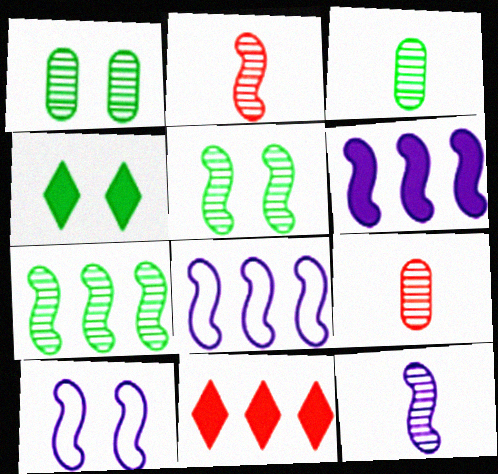[[3, 10, 11], 
[4, 8, 9], 
[6, 10, 12]]